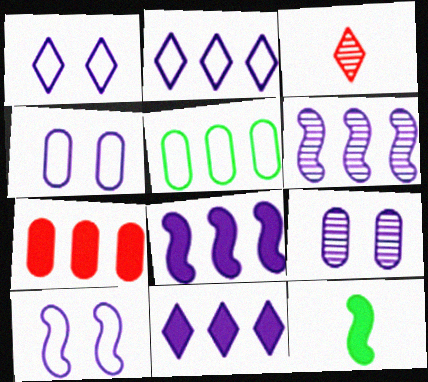[[1, 4, 10]]